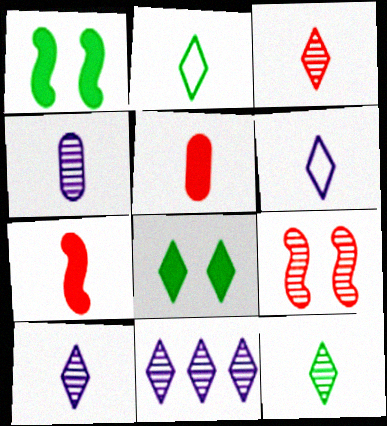[[2, 4, 7], 
[3, 10, 12]]